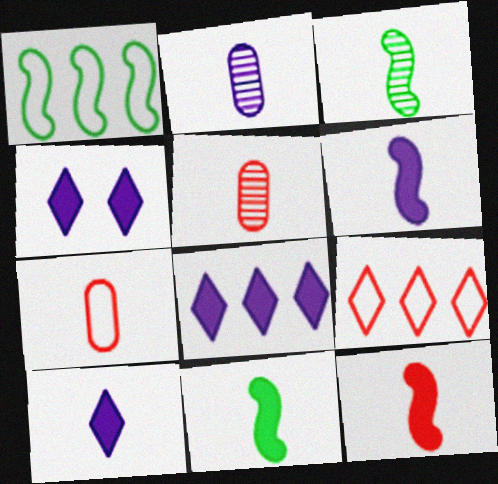[[1, 4, 5], 
[3, 7, 10], 
[4, 8, 10], 
[6, 11, 12]]